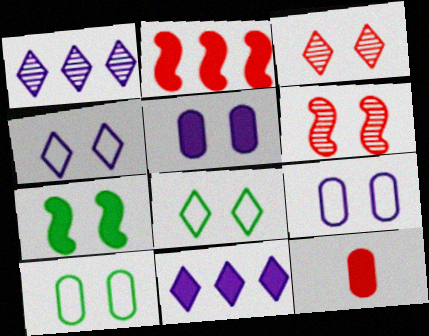[[3, 7, 9], 
[5, 6, 8], 
[7, 11, 12]]